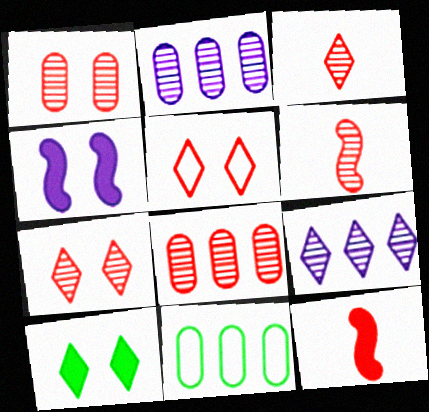[[3, 4, 11], 
[5, 8, 12], 
[6, 7, 8]]